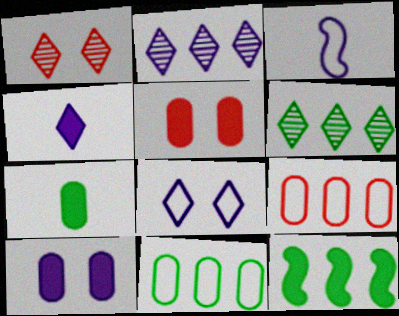[[2, 3, 10], 
[2, 4, 8], 
[2, 9, 12], 
[3, 5, 6], 
[4, 5, 12], 
[6, 11, 12]]